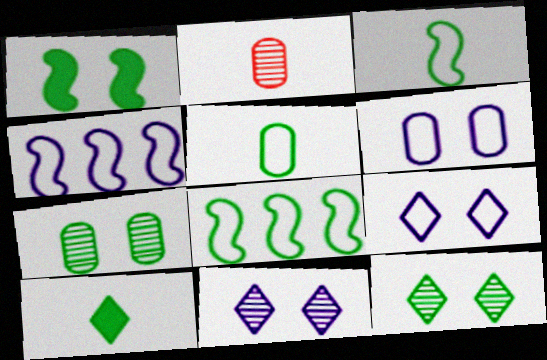[[7, 8, 10]]